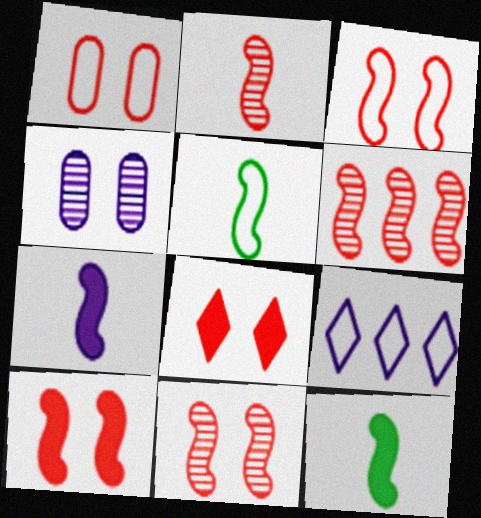[[1, 5, 9], 
[1, 8, 11], 
[2, 5, 7], 
[2, 6, 11], 
[3, 10, 11], 
[4, 7, 9]]